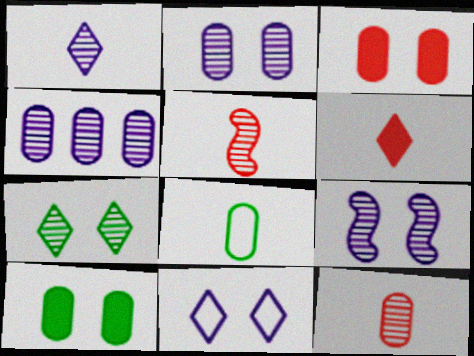[[1, 4, 9], 
[3, 4, 8], 
[4, 5, 7]]